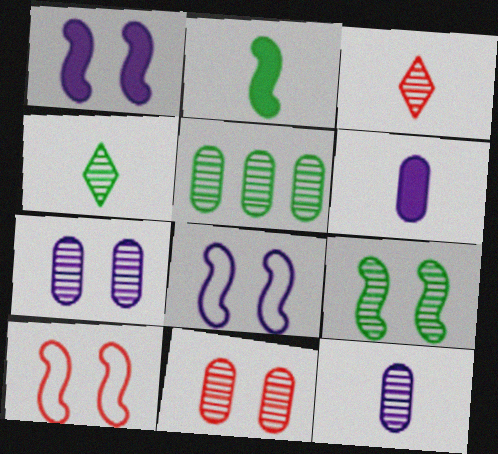[[1, 9, 10], 
[4, 5, 9], 
[5, 11, 12]]